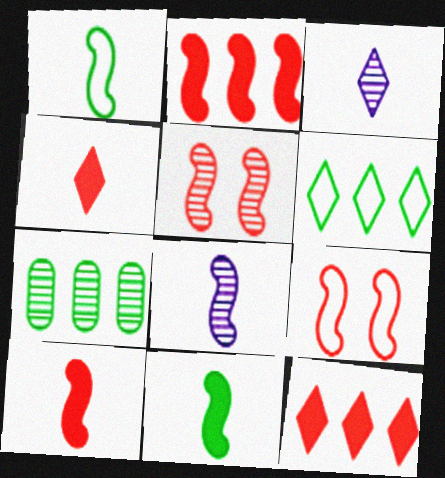[[1, 8, 10], 
[3, 5, 7]]